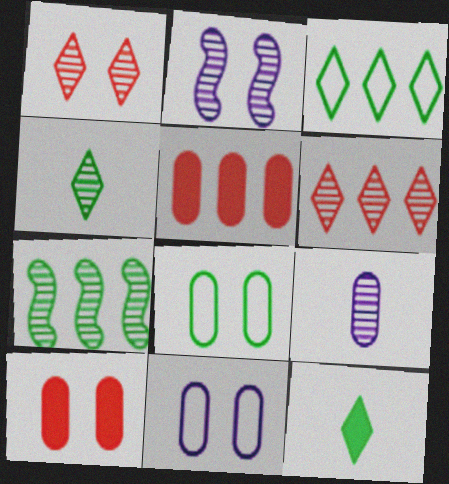[[1, 7, 9], 
[5, 8, 9], 
[7, 8, 12]]